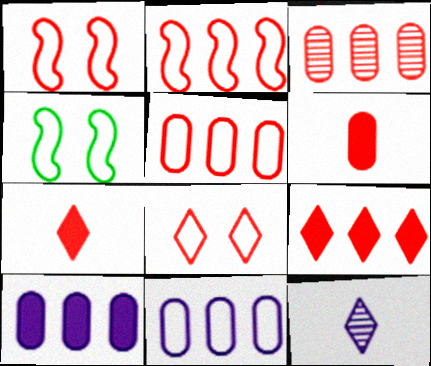[[1, 3, 7], 
[2, 3, 9]]